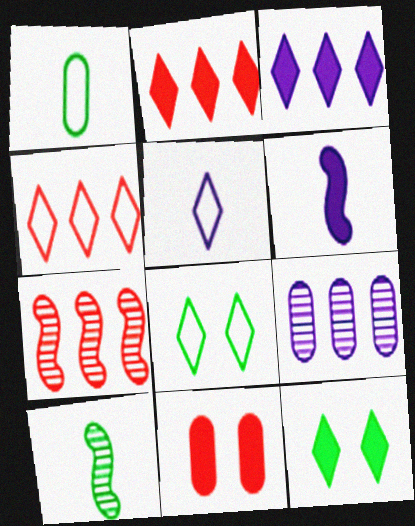[[1, 9, 11], 
[4, 5, 8]]